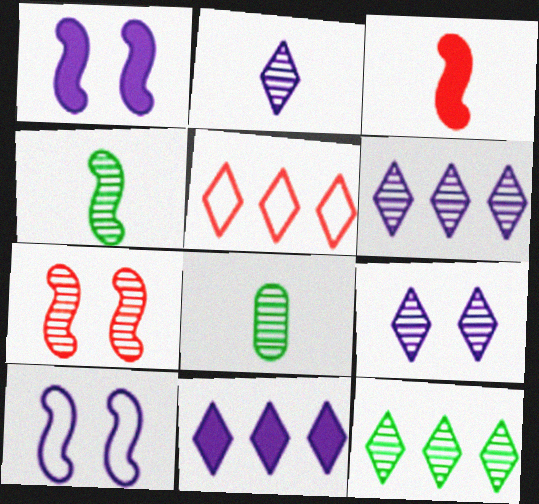[[1, 5, 8], 
[2, 6, 9], 
[5, 11, 12], 
[6, 7, 8]]